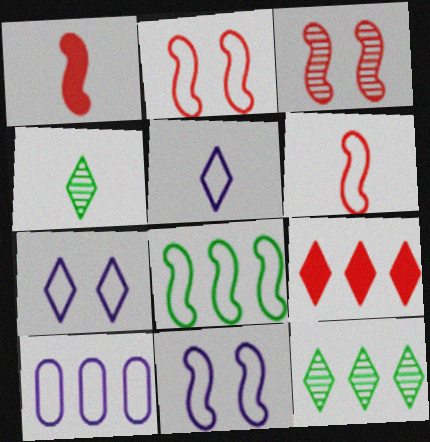[[4, 7, 9], 
[5, 10, 11], 
[6, 8, 11]]